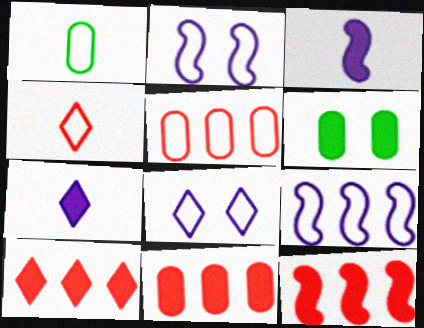[[3, 6, 10], 
[6, 7, 12], 
[10, 11, 12]]